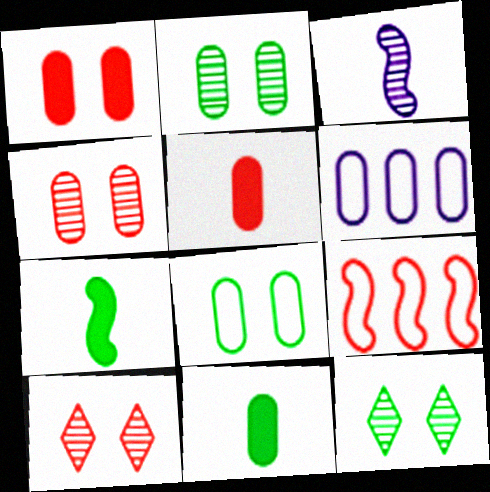[[2, 5, 6], 
[4, 6, 11], 
[5, 9, 10], 
[6, 7, 10]]